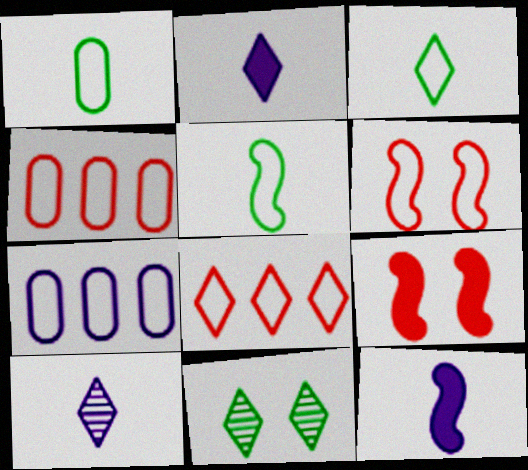[[1, 3, 5], 
[2, 8, 11], 
[3, 6, 7], 
[4, 11, 12]]